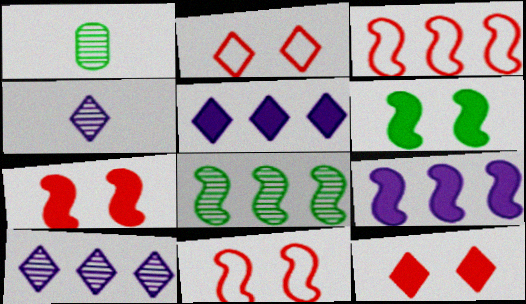[[1, 2, 9], 
[1, 5, 11], 
[3, 8, 9]]